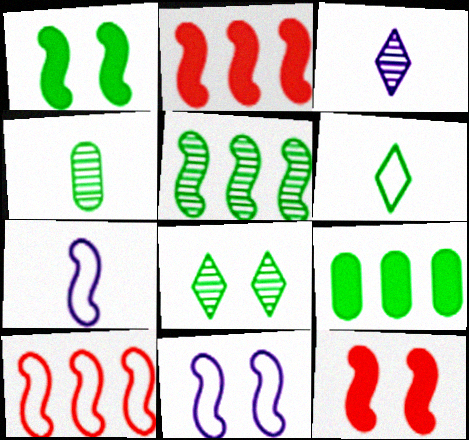[[4, 5, 8], 
[5, 7, 12]]